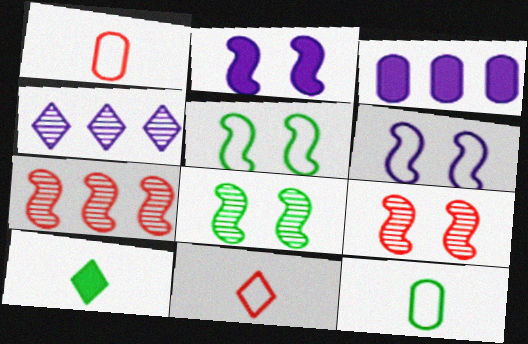[[2, 5, 9], 
[3, 8, 11]]